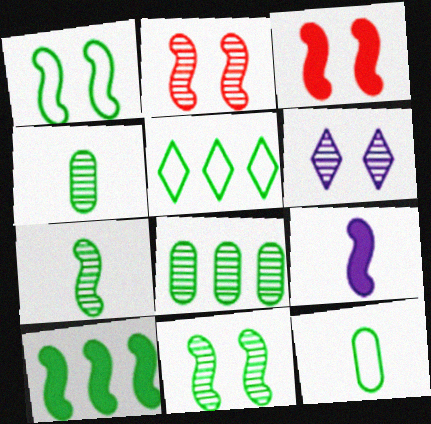[[1, 5, 12], 
[1, 7, 10], 
[3, 9, 10], 
[5, 8, 10]]